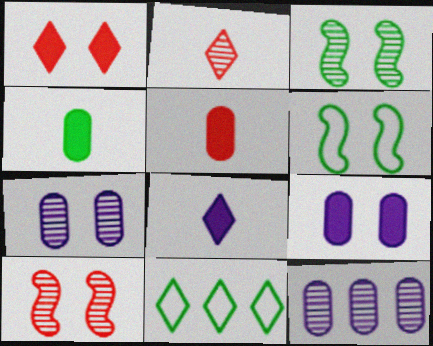[[1, 6, 7], 
[2, 3, 12], 
[3, 4, 11]]